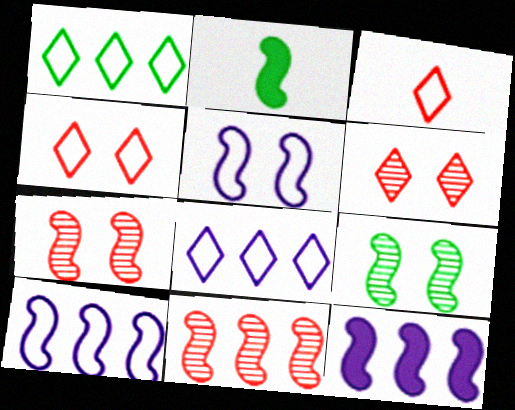[[2, 5, 11], 
[2, 7, 10]]